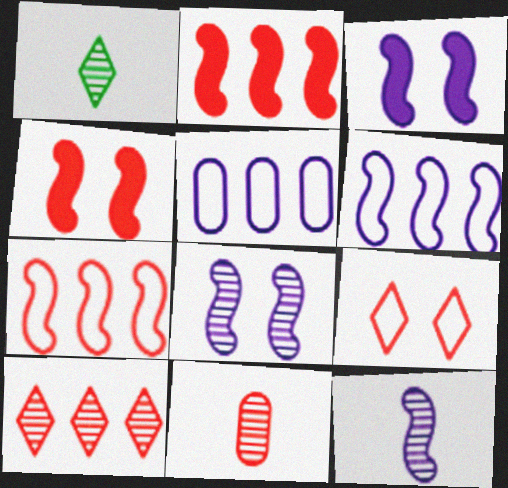[[1, 4, 5], 
[1, 11, 12], 
[2, 9, 11], 
[3, 6, 12]]